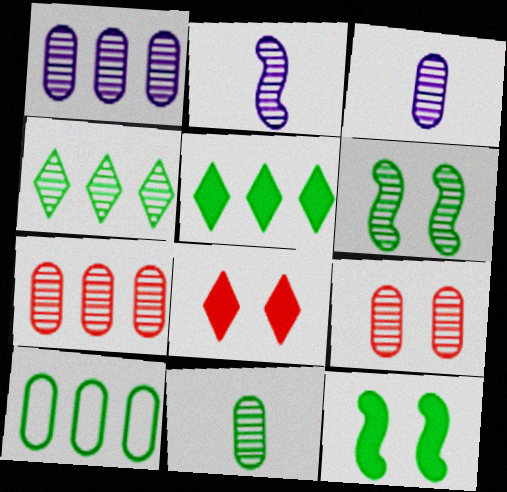[[1, 9, 11], 
[2, 4, 9], 
[2, 8, 10], 
[4, 6, 11]]